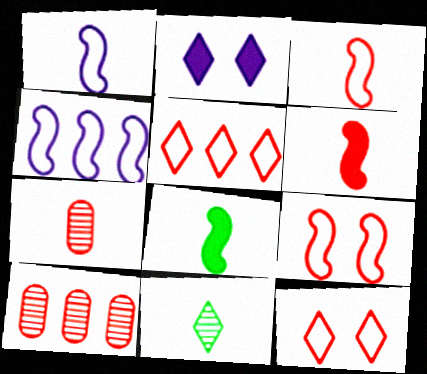[[2, 5, 11], 
[6, 10, 12]]